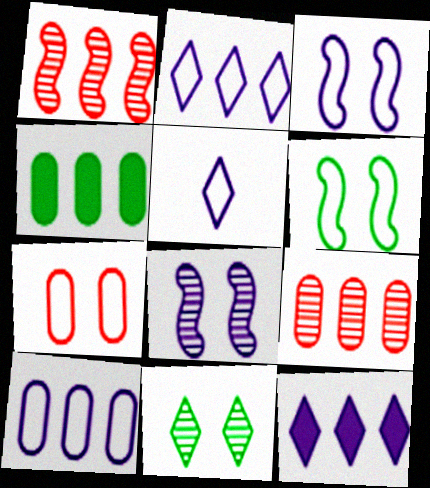[[1, 2, 4], 
[3, 5, 10], 
[4, 9, 10]]